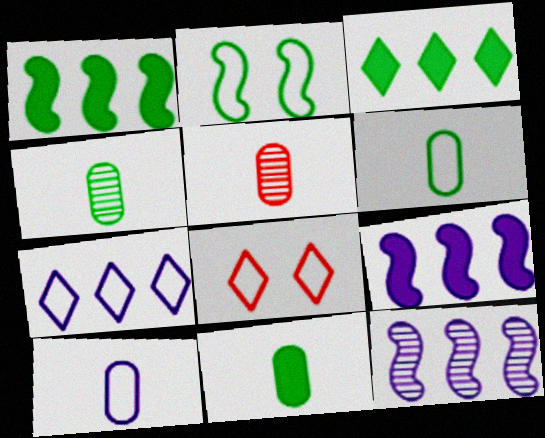[[2, 3, 4], 
[4, 6, 11], 
[4, 8, 9], 
[5, 10, 11], 
[8, 11, 12]]